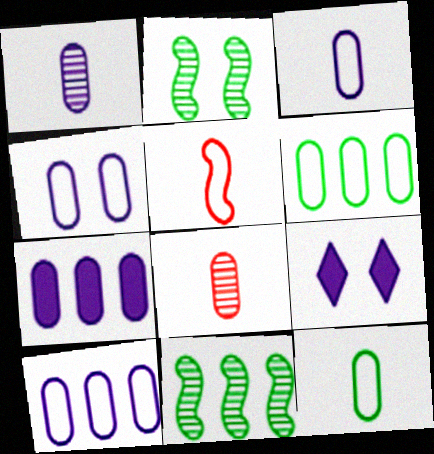[[1, 4, 7], 
[3, 4, 10]]